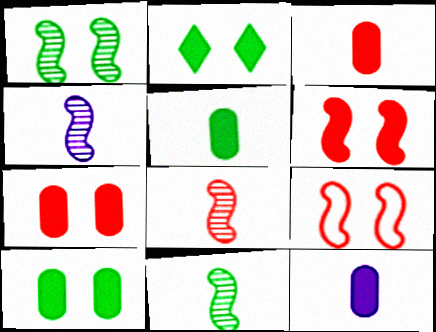[[3, 5, 12], 
[4, 8, 11]]